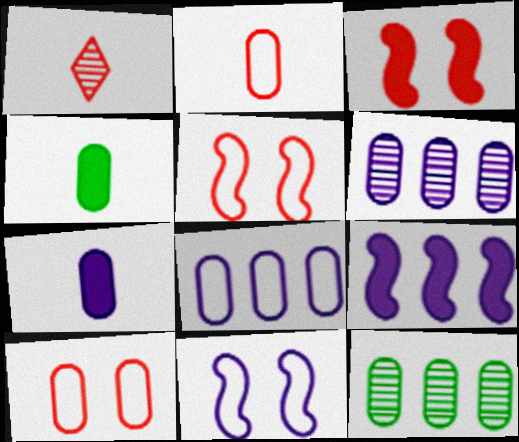[[4, 6, 10], 
[7, 10, 12]]